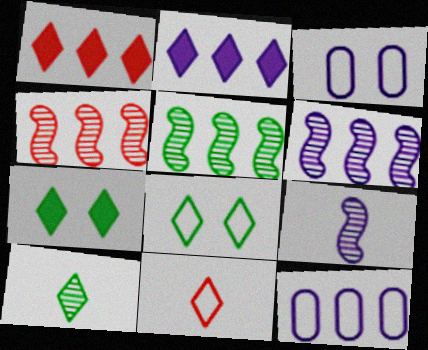[[1, 5, 12], 
[2, 3, 9], 
[2, 6, 12], 
[4, 5, 6]]